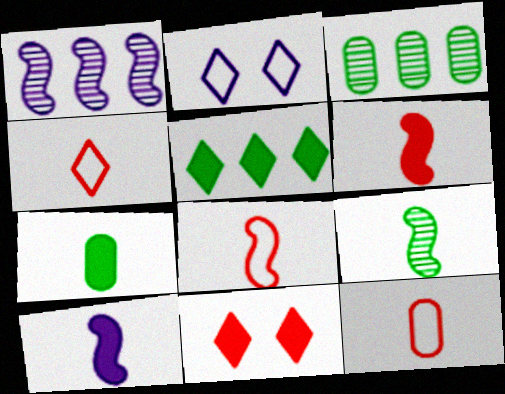[[2, 3, 6], 
[4, 8, 12], 
[8, 9, 10]]